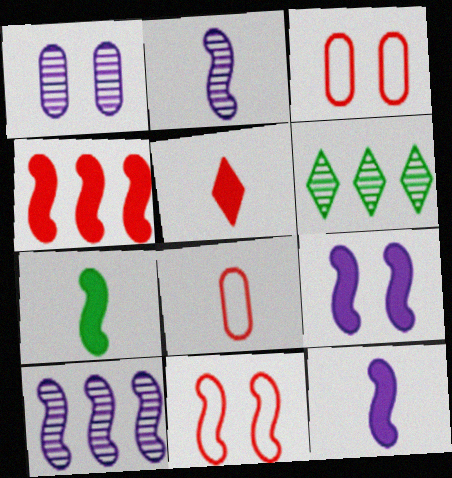[[3, 6, 12], 
[4, 7, 9], 
[6, 8, 9], 
[7, 10, 11]]